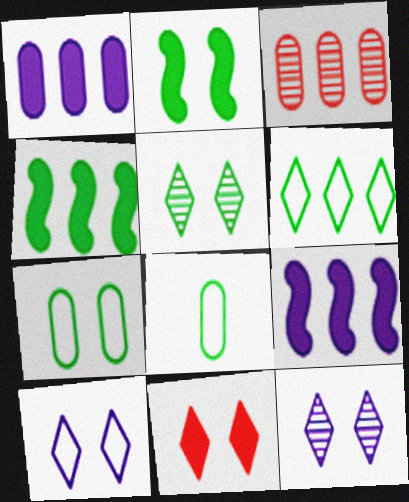[[2, 5, 7], 
[3, 6, 9], 
[4, 5, 8], 
[5, 10, 11]]